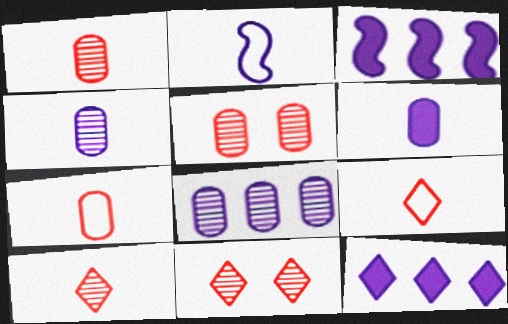[]